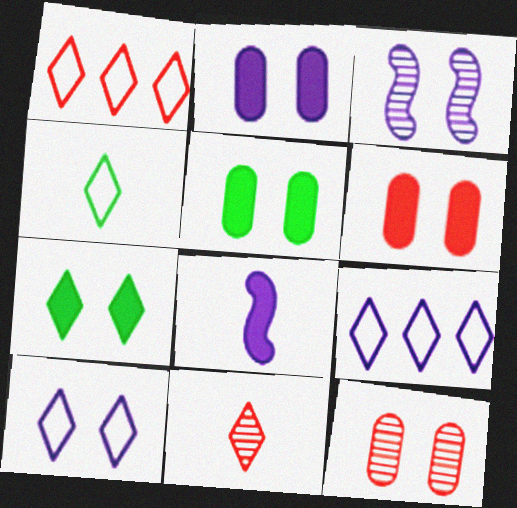[[1, 4, 10], 
[2, 3, 10], 
[2, 5, 6], 
[7, 9, 11]]